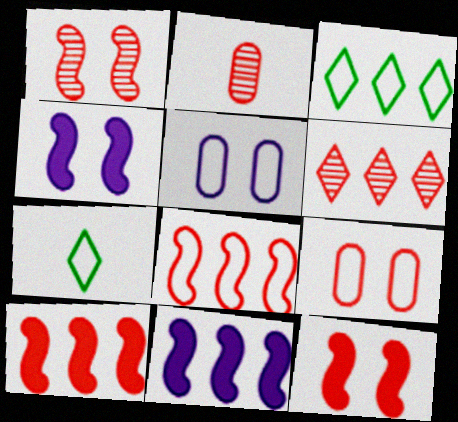[[1, 2, 6], 
[2, 3, 4], 
[5, 7, 8]]